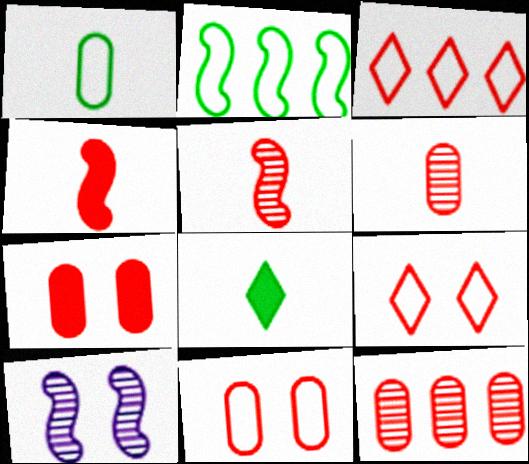[[2, 4, 10], 
[3, 5, 7], 
[4, 9, 12]]